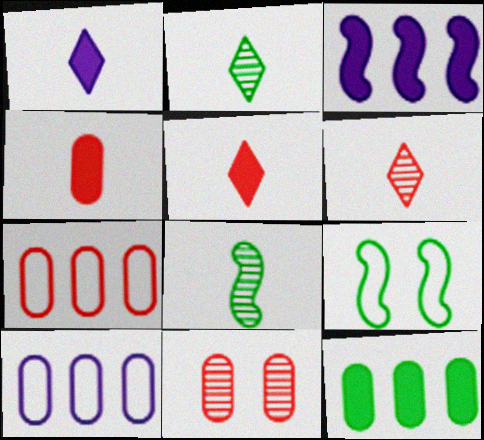[[2, 9, 12], 
[4, 7, 11]]